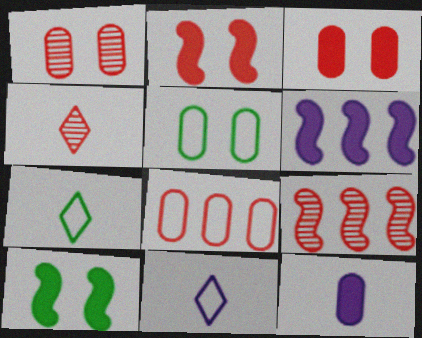[[1, 4, 9], 
[1, 6, 7], 
[2, 4, 8], 
[4, 5, 6]]